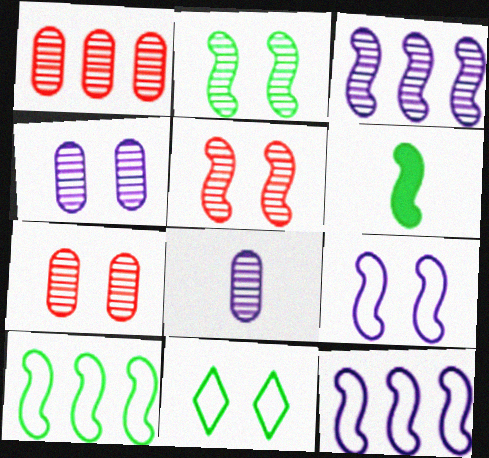[[2, 6, 10], 
[5, 6, 12]]